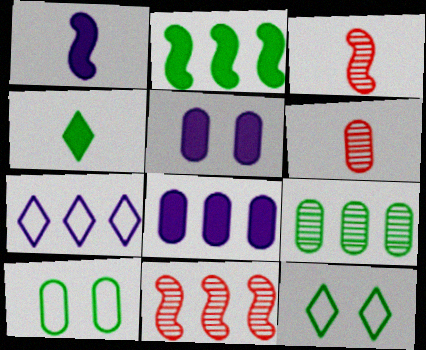[[3, 8, 12], 
[6, 8, 10]]